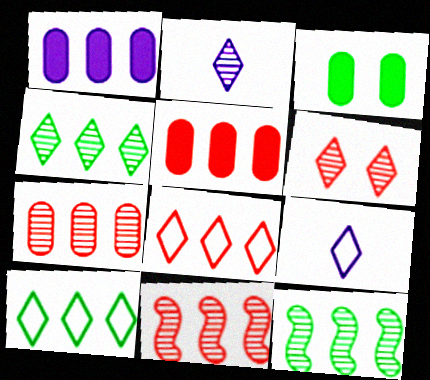[[1, 8, 12], 
[1, 10, 11], 
[2, 4, 6], 
[3, 9, 11], 
[5, 8, 11]]